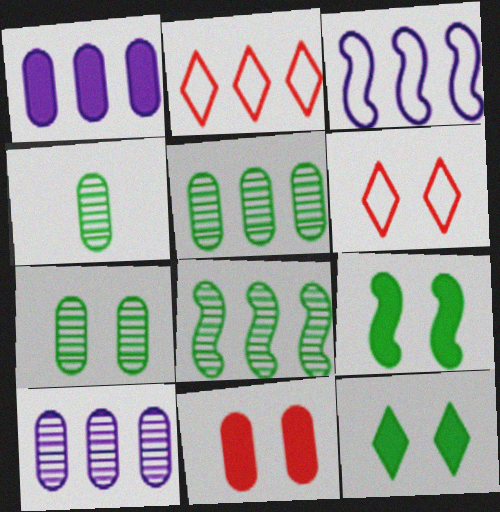[[1, 2, 8], 
[4, 5, 7]]